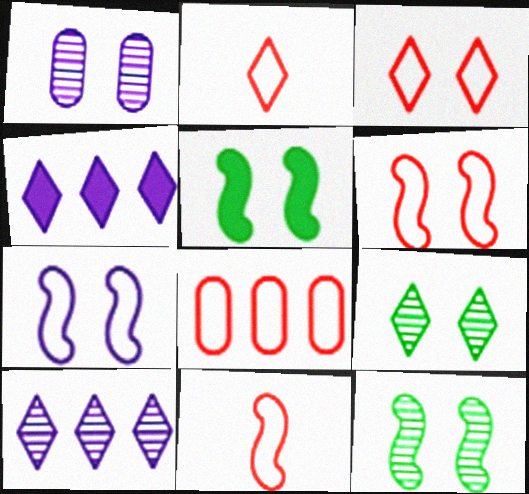[[1, 3, 5], 
[2, 4, 9], 
[2, 6, 8], 
[3, 8, 11]]